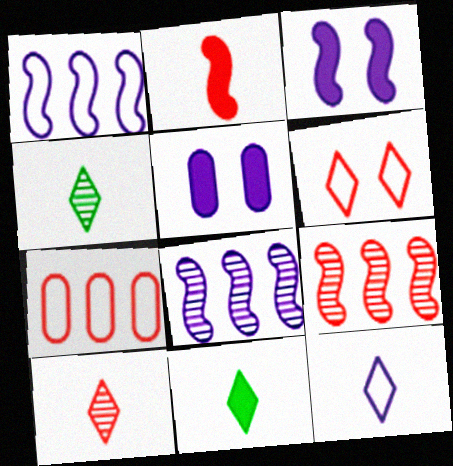[[3, 4, 7], 
[5, 8, 12], 
[10, 11, 12]]